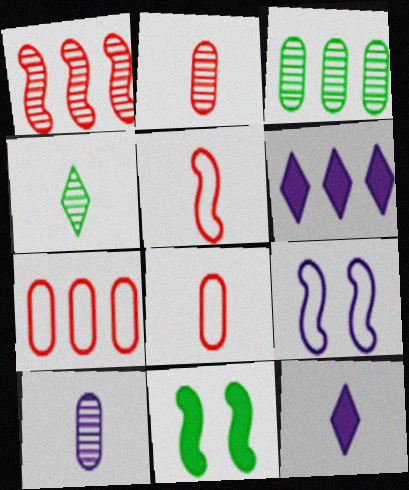[[6, 9, 10]]